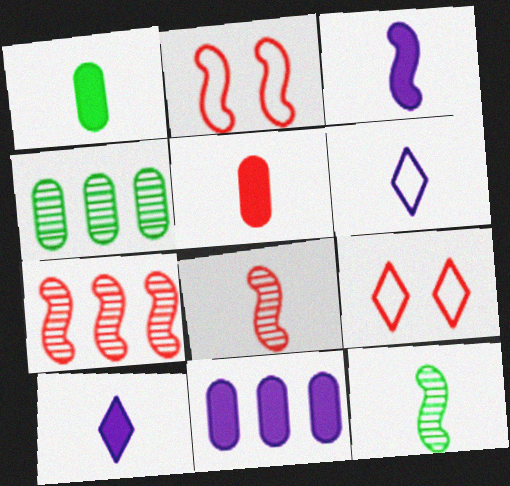[[1, 6, 8], 
[2, 4, 10], 
[3, 4, 9], 
[5, 6, 12], 
[5, 7, 9], 
[9, 11, 12]]